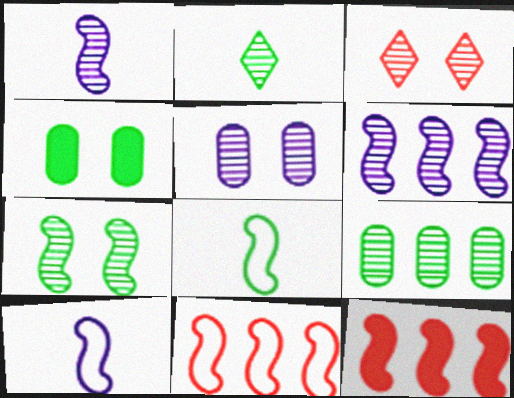[[1, 3, 9], 
[2, 7, 9], 
[3, 5, 7], 
[7, 10, 12]]